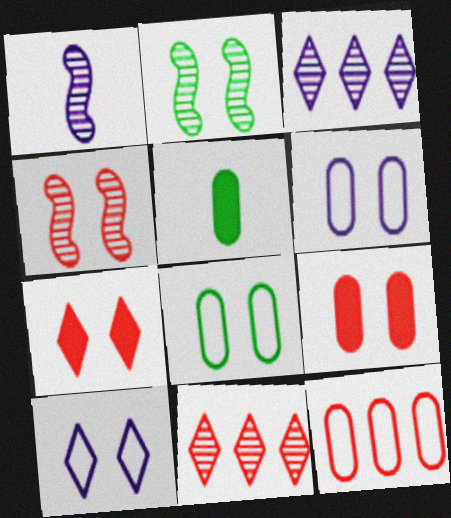[[2, 6, 7], 
[2, 9, 10]]